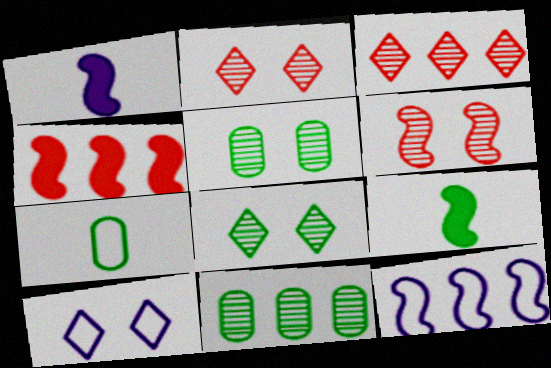[[6, 9, 12]]